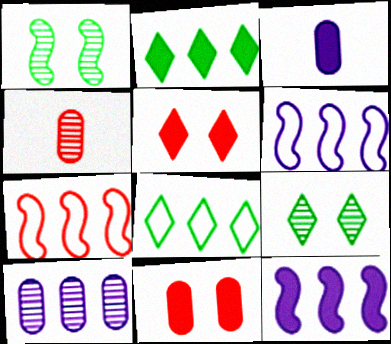[[2, 7, 10], 
[3, 7, 9], 
[4, 5, 7]]